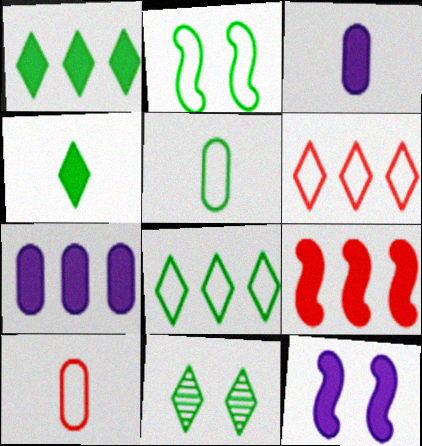[[1, 7, 9], 
[2, 5, 8], 
[4, 8, 11]]